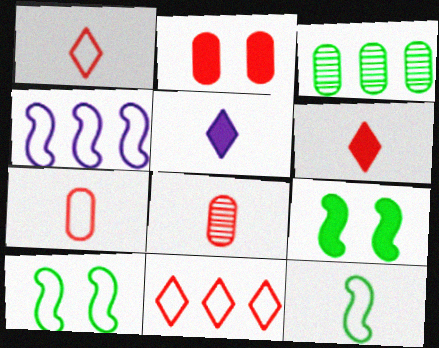[[5, 8, 12]]